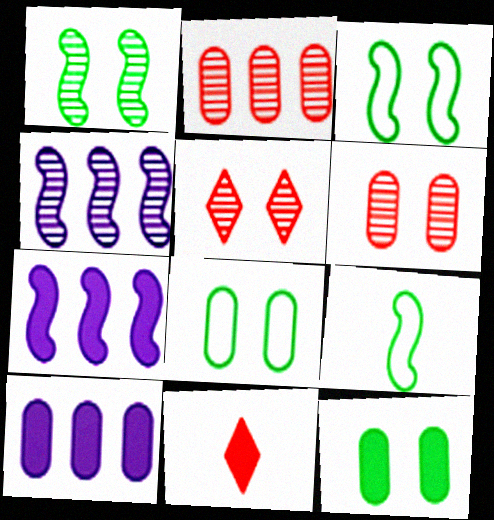[[4, 8, 11], 
[5, 9, 10], 
[7, 11, 12]]